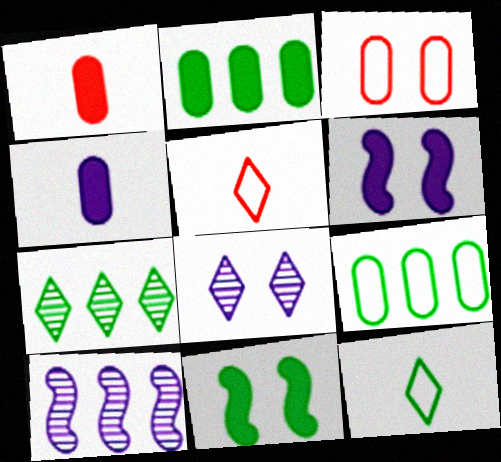[[3, 8, 11]]